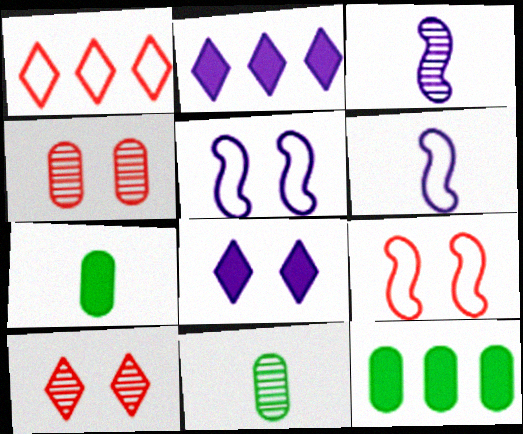[[2, 9, 11], 
[6, 10, 12]]